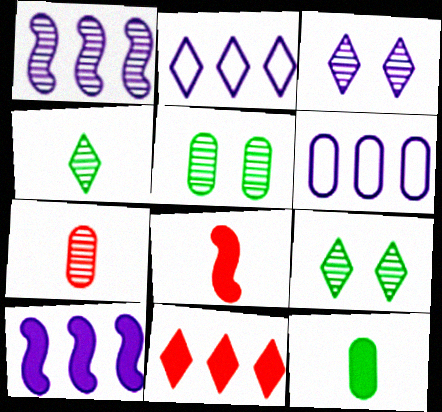[[1, 7, 9], 
[2, 5, 8], 
[6, 8, 9]]